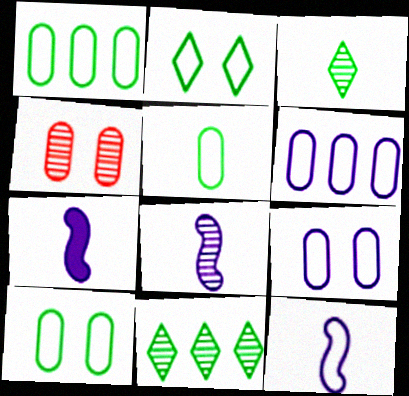[[1, 5, 10], 
[4, 8, 11], 
[7, 8, 12]]